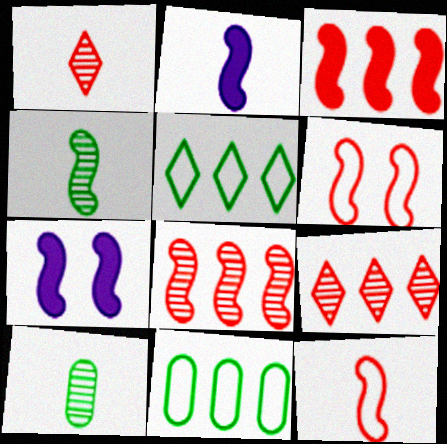[[1, 7, 11], 
[2, 4, 12]]